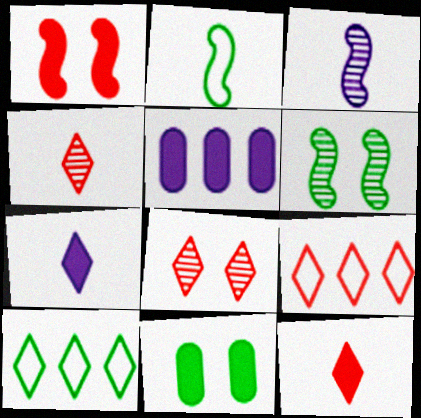[[2, 5, 8], 
[3, 9, 11], 
[7, 8, 10], 
[8, 9, 12]]